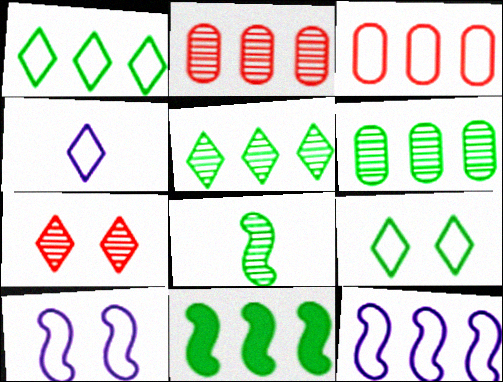[[1, 3, 12], 
[1, 6, 11]]